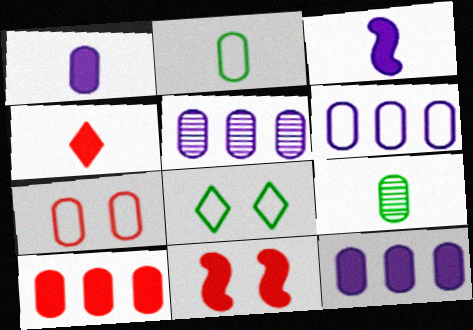[[2, 6, 7], 
[4, 10, 11], 
[5, 6, 12], 
[7, 9, 12]]